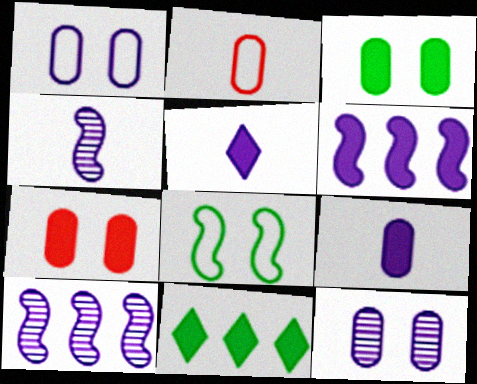[[1, 5, 10]]